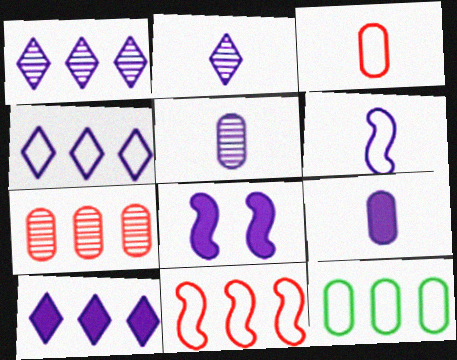[[1, 4, 10], 
[2, 6, 9], 
[4, 5, 8], 
[4, 11, 12], 
[8, 9, 10]]